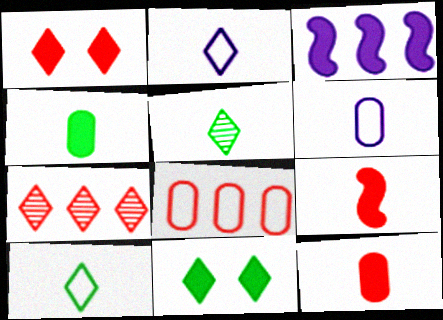[[1, 3, 4], 
[2, 7, 11], 
[3, 11, 12], 
[5, 6, 9]]